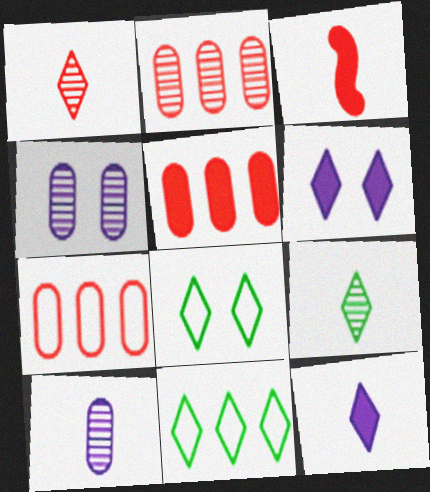[[1, 6, 11], 
[2, 5, 7], 
[3, 4, 11]]